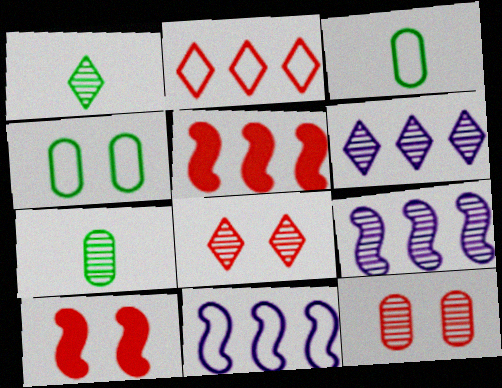[[1, 6, 8], 
[1, 9, 12], 
[3, 6, 10], 
[7, 8, 9]]